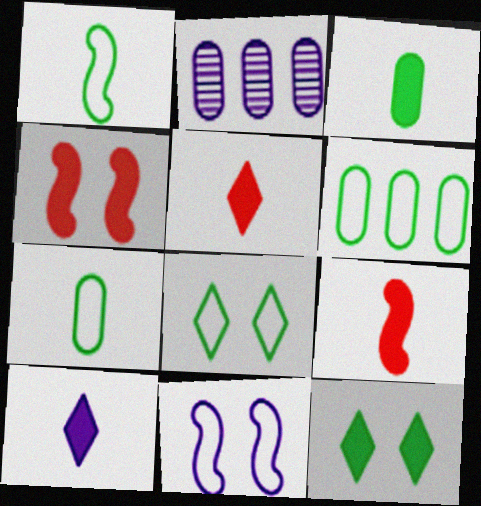[[1, 6, 8], 
[2, 8, 9], 
[2, 10, 11], 
[3, 9, 10]]